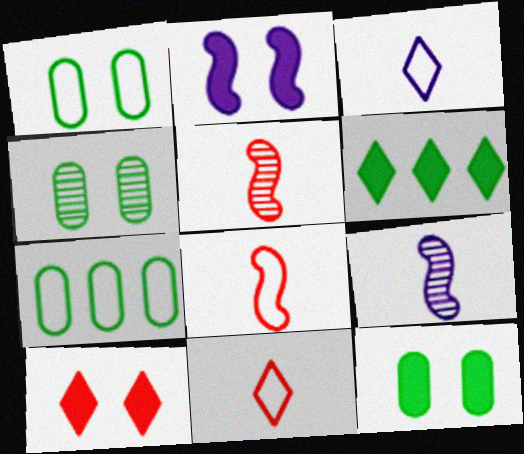[[1, 4, 12], 
[2, 10, 12], 
[7, 9, 10]]